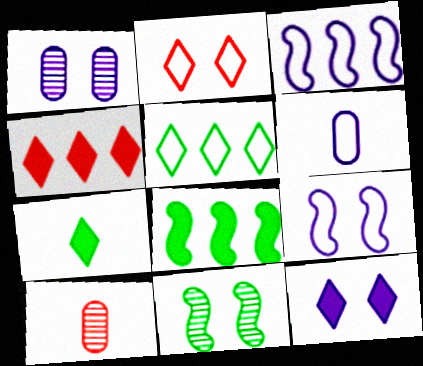[[1, 9, 12], 
[4, 6, 11], 
[4, 7, 12]]